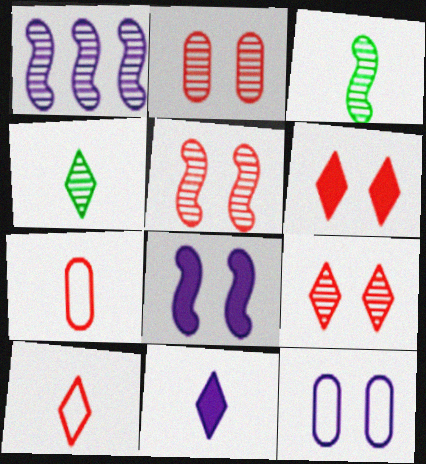[[1, 2, 4], 
[1, 3, 5], 
[1, 11, 12], 
[2, 5, 9], 
[3, 7, 11], 
[4, 10, 11]]